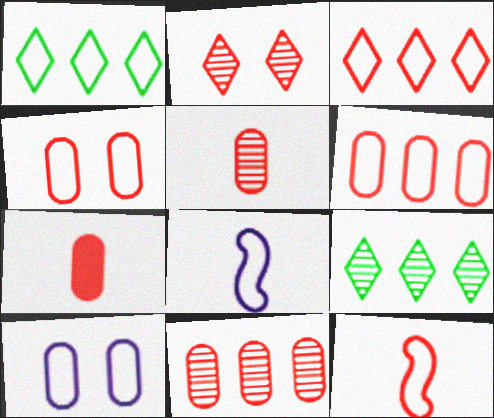[[1, 4, 8], 
[1, 10, 12], 
[3, 4, 12], 
[4, 7, 11]]